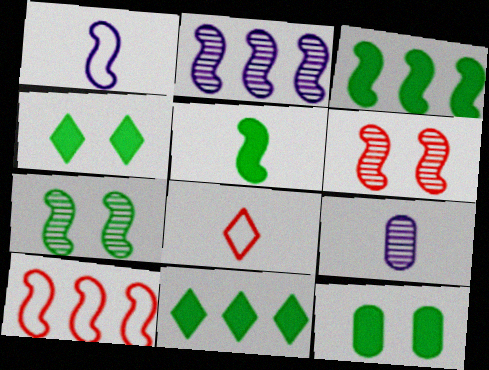[[1, 3, 6], 
[2, 3, 10], 
[2, 8, 12], 
[4, 9, 10], 
[5, 8, 9], 
[5, 11, 12]]